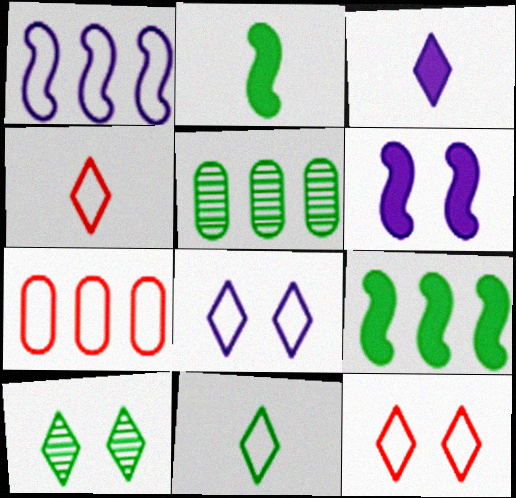[[4, 5, 6]]